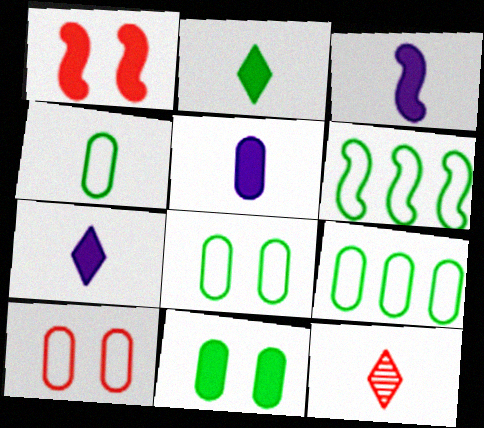[[3, 4, 12], 
[3, 5, 7], 
[4, 8, 9]]